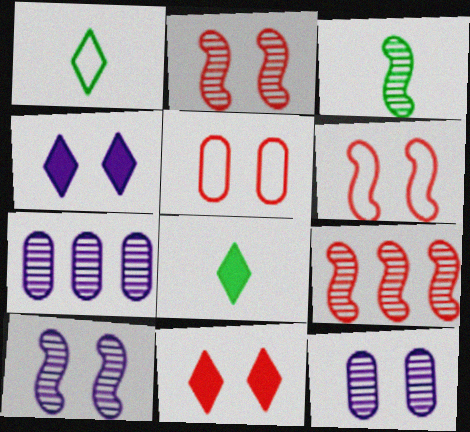[[2, 5, 11], 
[3, 9, 10], 
[6, 7, 8]]